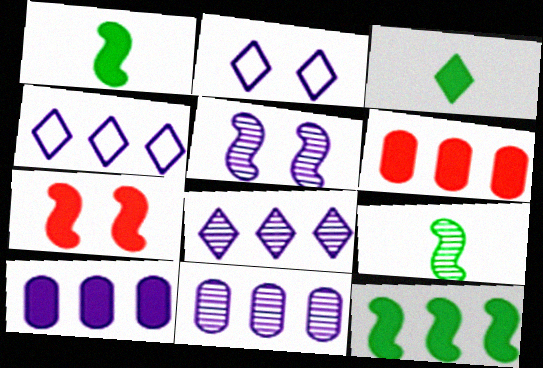[[2, 6, 9], 
[3, 7, 10]]